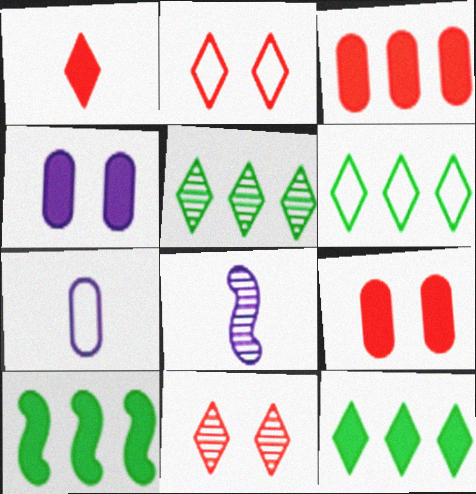[[1, 4, 10], 
[5, 6, 12], 
[6, 8, 9], 
[7, 10, 11]]